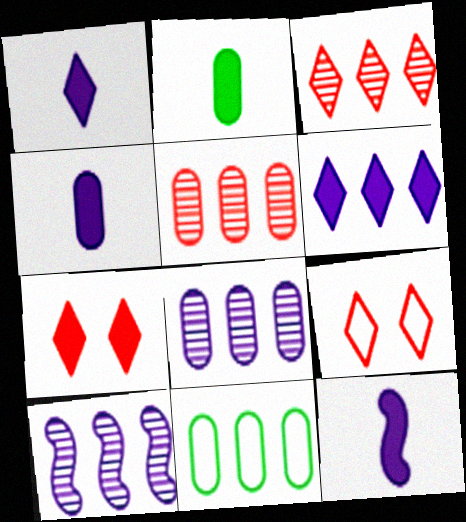[[1, 4, 12], 
[2, 9, 10]]